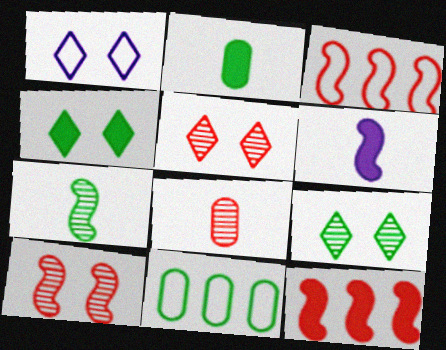[[1, 4, 5], 
[4, 7, 11], 
[5, 6, 11]]